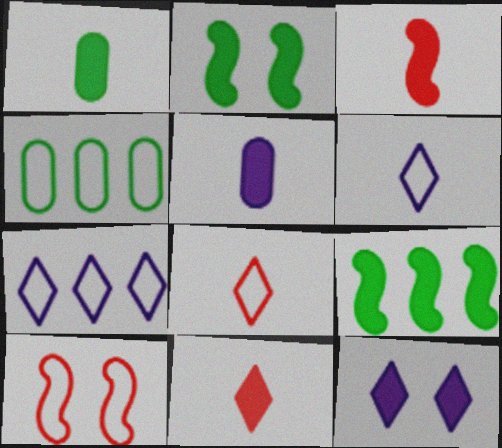[[4, 6, 10]]